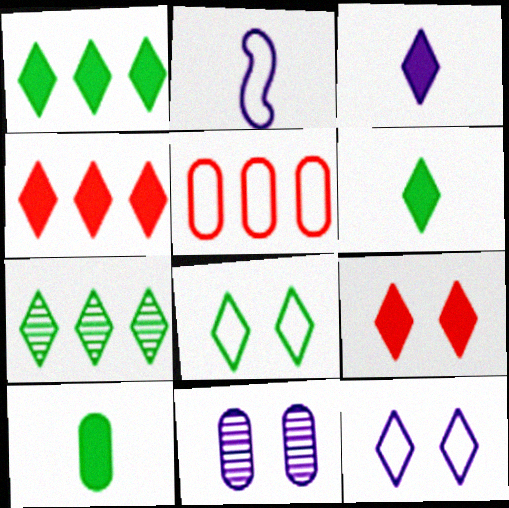[[1, 3, 9], 
[2, 5, 8], 
[5, 10, 11], 
[6, 7, 8]]